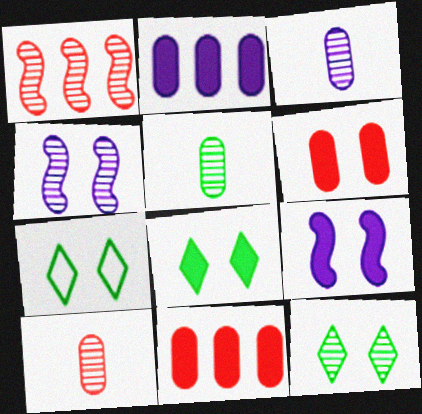[[1, 3, 12], 
[3, 5, 10], 
[4, 6, 7], 
[6, 8, 9], 
[7, 8, 12]]